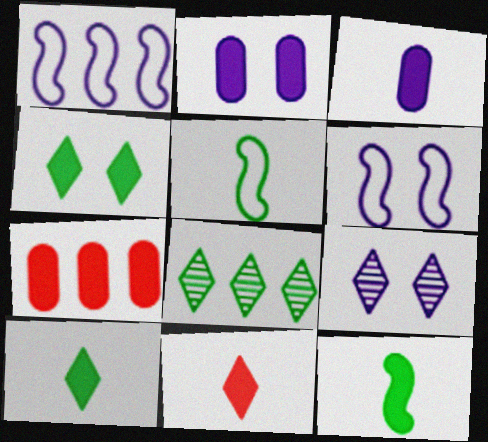[[1, 3, 9], 
[1, 7, 8], 
[2, 6, 9], 
[3, 11, 12], 
[5, 7, 9]]